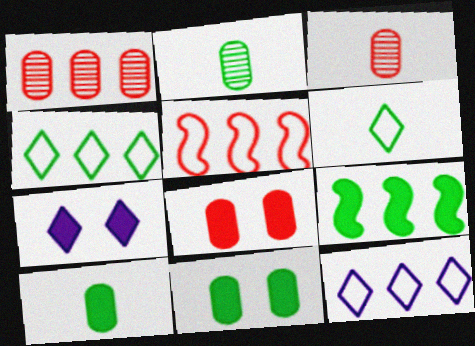[[1, 9, 12], 
[2, 5, 7]]